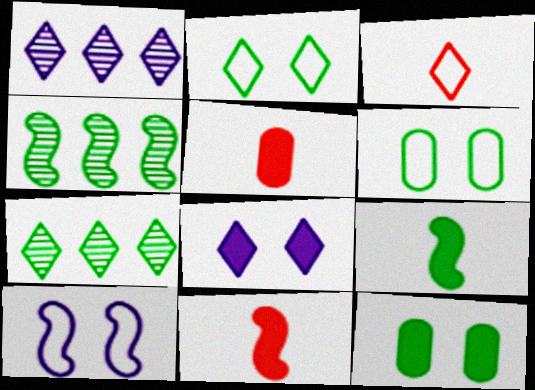[[1, 6, 11], 
[3, 7, 8], 
[4, 10, 11], 
[5, 7, 10], 
[6, 7, 9]]